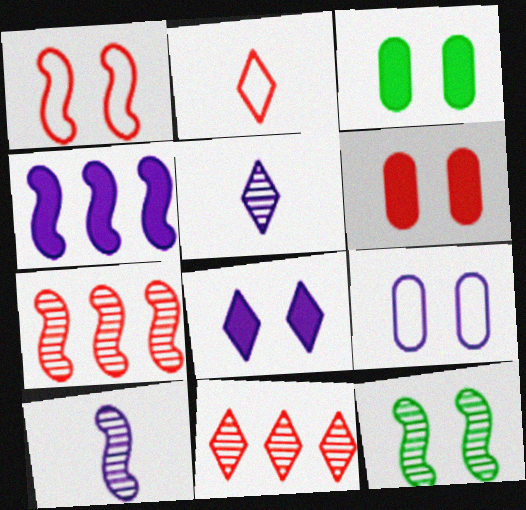[[2, 6, 7], 
[4, 5, 9], 
[7, 10, 12]]